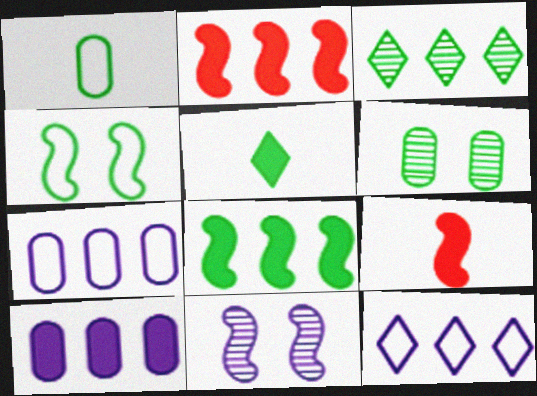[[2, 3, 7], 
[6, 9, 12]]